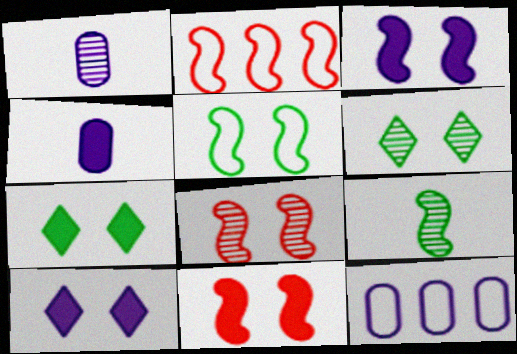[[1, 2, 7], 
[2, 3, 9], 
[2, 4, 6], 
[3, 5, 8]]